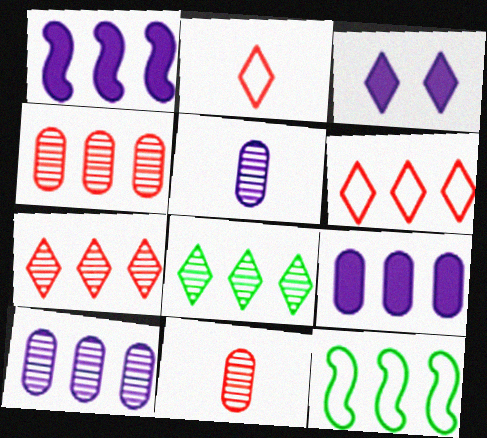[[2, 3, 8], 
[3, 11, 12], 
[7, 9, 12]]